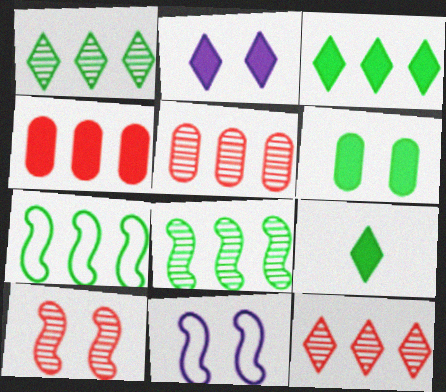[[5, 9, 11]]